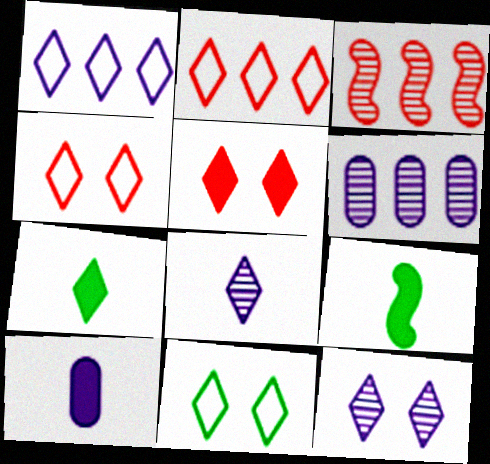[[2, 7, 12], 
[3, 10, 11], 
[4, 6, 9], 
[5, 11, 12]]